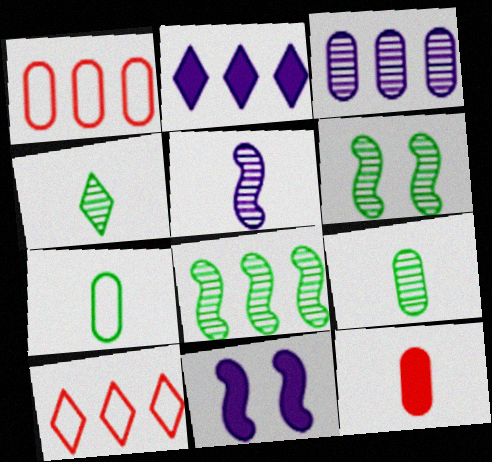[[1, 2, 8], 
[1, 4, 11], 
[9, 10, 11]]